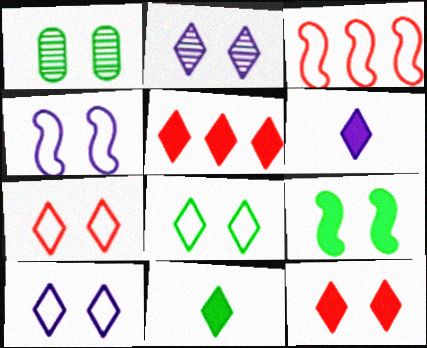[[1, 3, 6], 
[1, 4, 12], 
[1, 8, 9], 
[2, 8, 12], 
[7, 8, 10]]